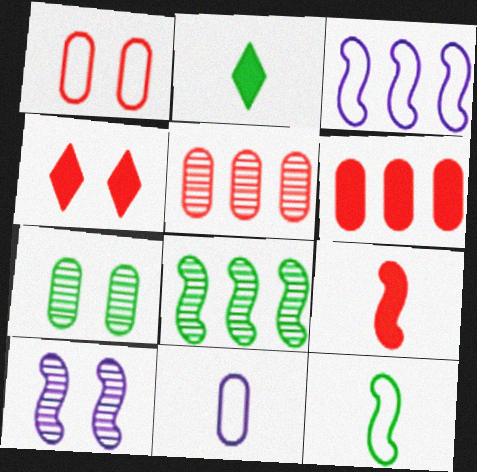[[4, 6, 9], 
[4, 8, 11], 
[6, 7, 11]]